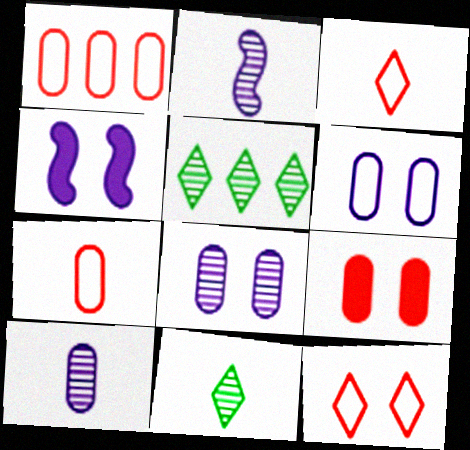[[1, 4, 11], 
[4, 5, 7]]